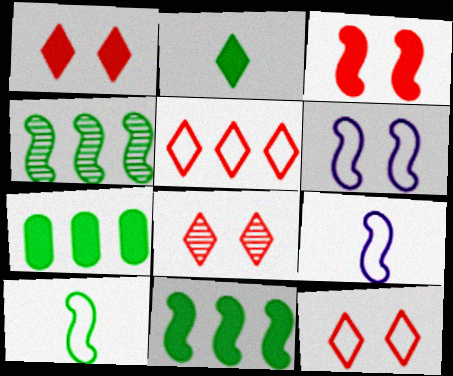[[1, 8, 12], 
[3, 4, 9], 
[7, 8, 9]]